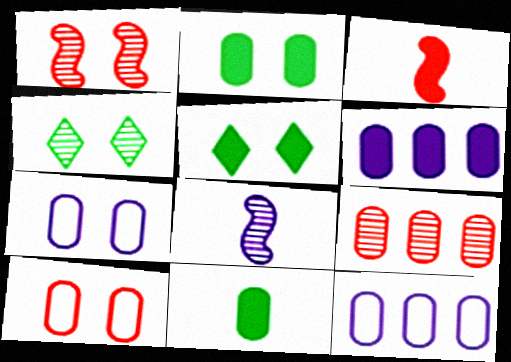[[1, 5, 7], 
[3, 4, 12], 
[3, 5, 6], 
[4, 8, 9], 
[7, 9, 11]]